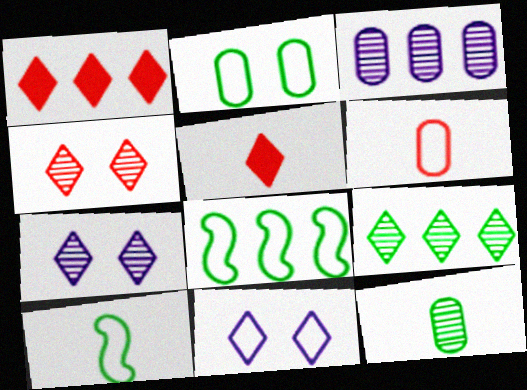[[1, 3, 8], 
[5, 9, 11], 
[6, 8, 11]]